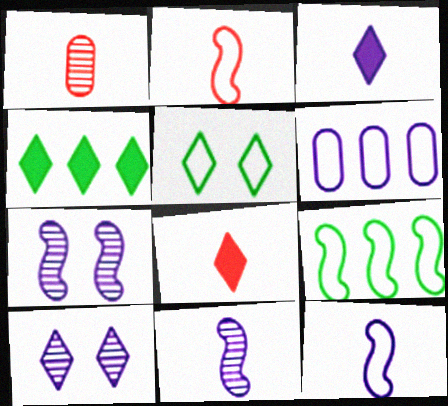[[1, 2, 8], 
[2, 5, 6], 
[3, 6, 7]]